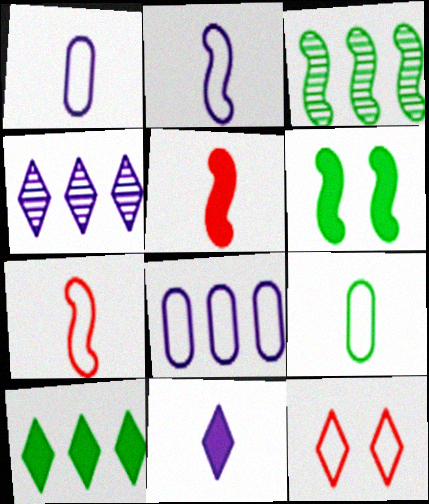[]